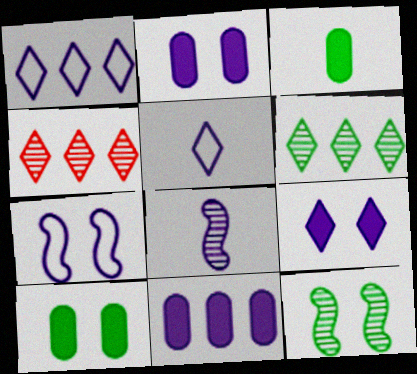[[1, 2, 8], 
[3, 4, 7]]